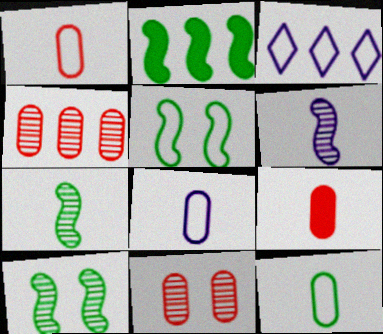[[1, 3, 5], 
[1, 8, 12], 
[2, 3, 4], 
[2, 5, 7], 
[3, 9, 10]]